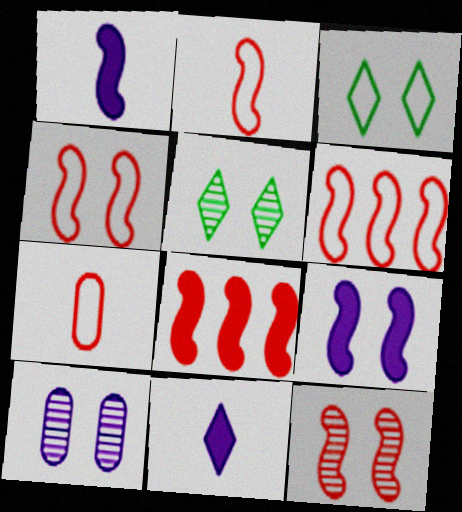[[2, 4, 6], 
[2, 8, 12], 
[5, 10, 12]]